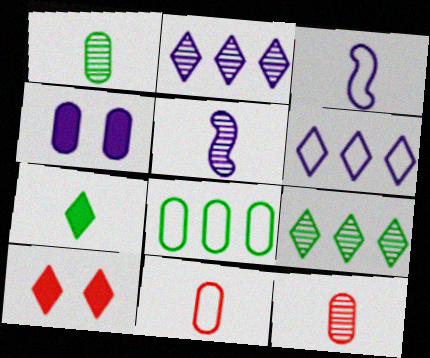[[2, 3, 4], 
[3, 7, 12], 
[4, 5, 6], 
[4, 8, 12], 
[5, 7, 11], 
[5, 8, 10]]